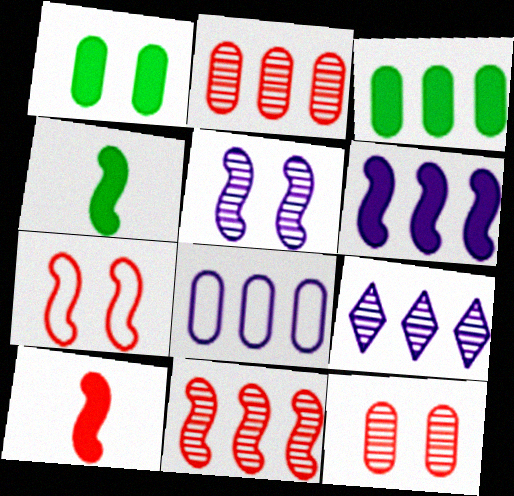[[2, 3, 8], 
[6, 8, 9], 
[7, 10, 11]]